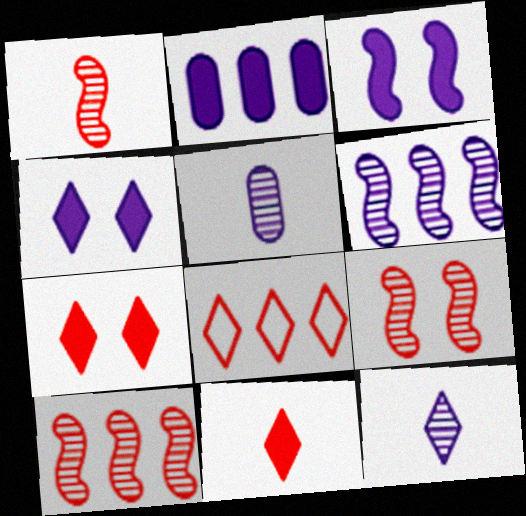[[1, 9, 10]]